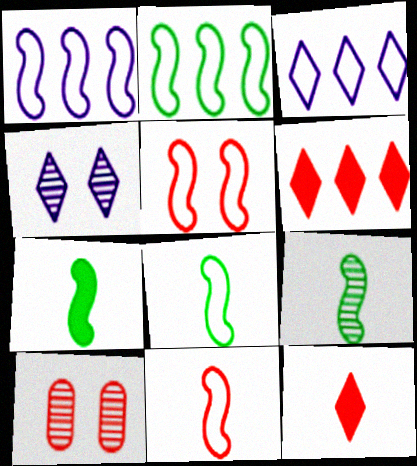[[1, 5, 8], 
[3, 7, 10], 
[6, 10, 11], 
[7, 8, 9]]